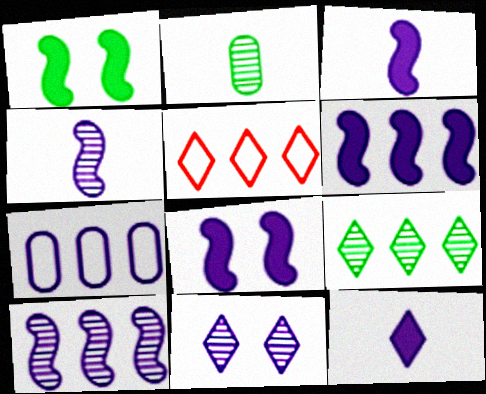[[2, 5, 8], 
[3, 6, 8], 
[3, 7, 11]]